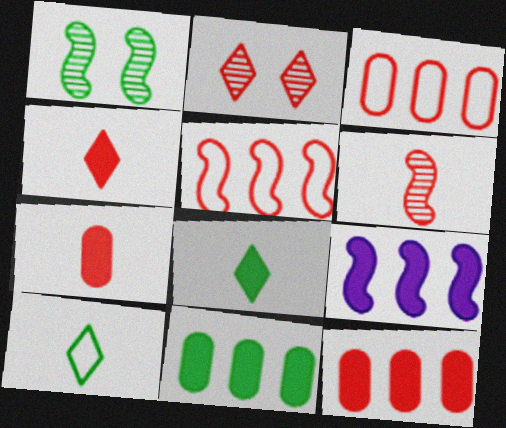[[1, 10, 11], 
[2, 5, 7]]